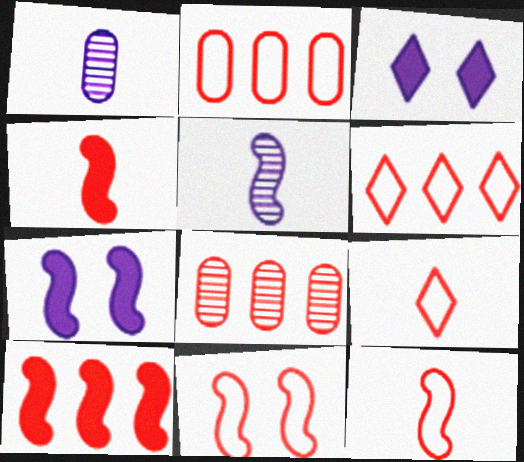[[2, 9, 11], 
[6, 8, 10]]